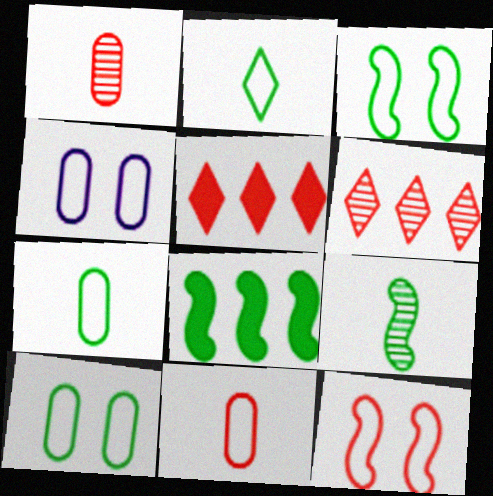[[1, 5, 12], 
[3, 8, 9], 
[4, 5, 9]]